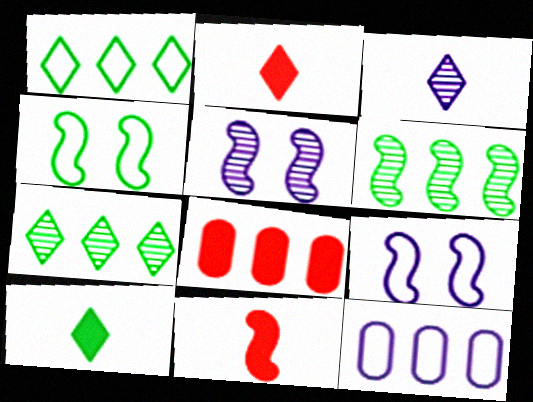[[3, 4, 8], 
[6, 9, 11]]